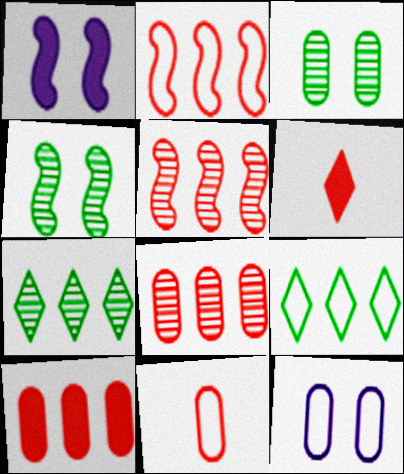[[1, 7, 11]]